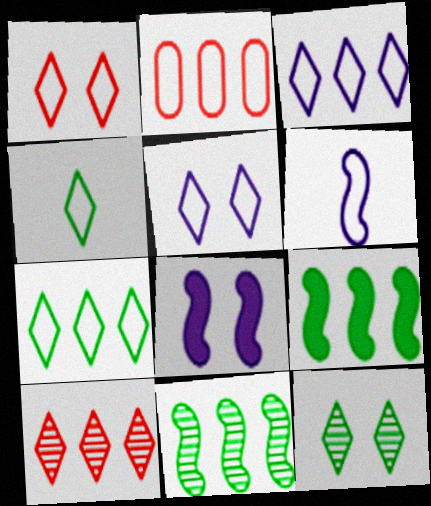[[1, 3, 4]]